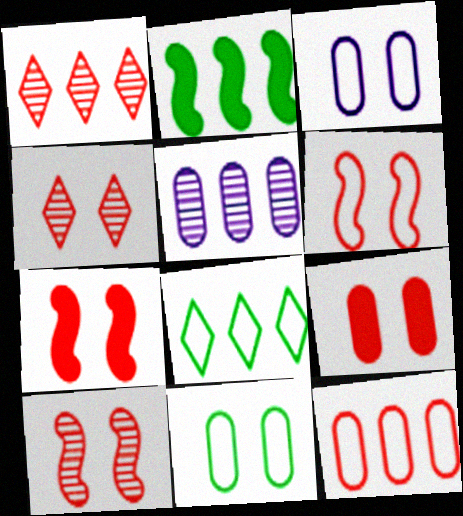[[4, 6, 9], 
[6, 7, 10]]